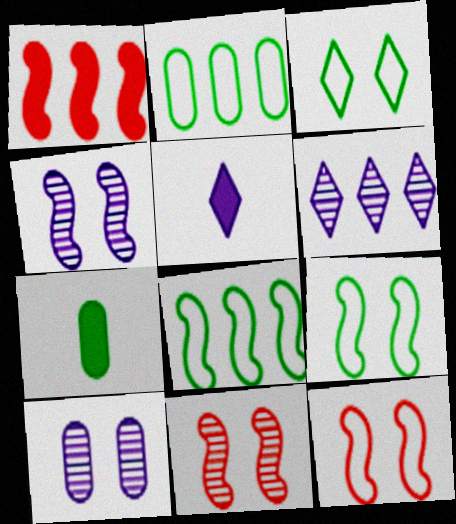[[1, 2, 6], 
[2, 5, 11], 
[6, 7, 12]]